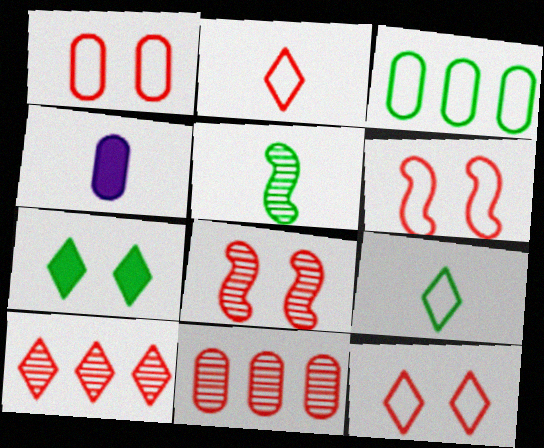[[1, 6, 12], 
[2, 4, 5], 
[3, 5, 7]]